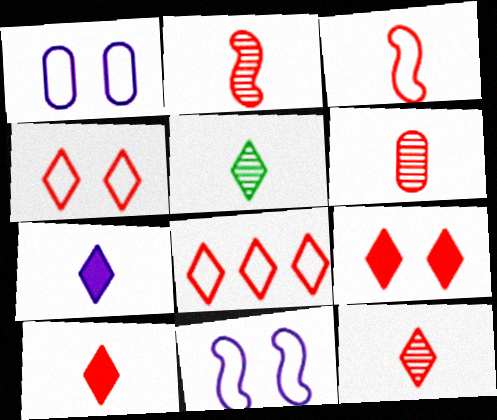[[2, 6, 12], 
[3, 6, 10], 
[8, 9, 12]]